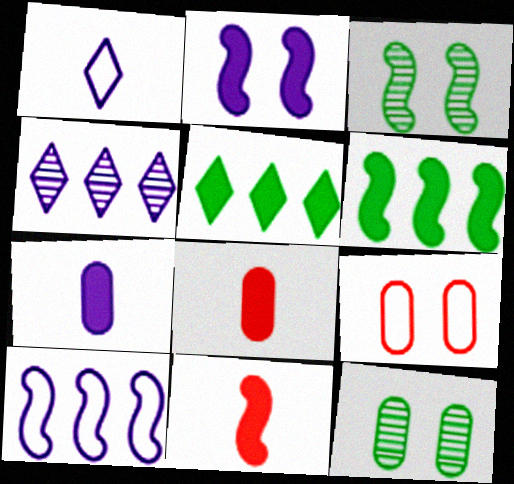[[2, 5, 8], 
[2, 6, 11], 
[3, 10, 11]]